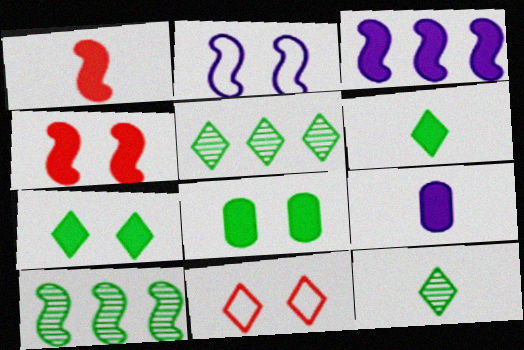[[1, 2, 10], 
[1, 6, 9], 
[9, 10, 11]]